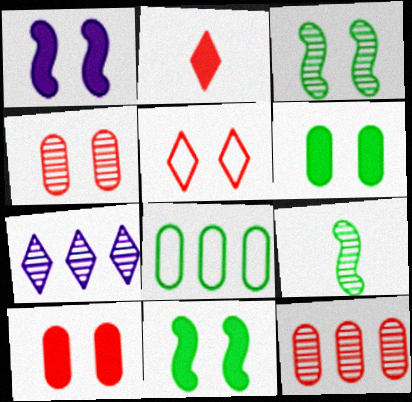[[4, 7, 9]]